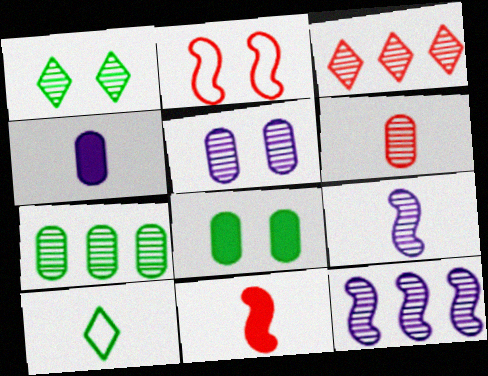[[1, 6, 12], 
[3, 7, 12], 
[5, 6, 7]]